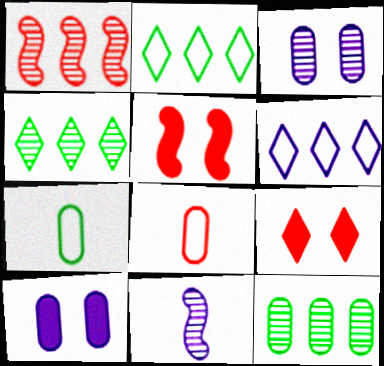[[1, 8, 9], 
[6, 10, 11], 
[8, 10, 12]]